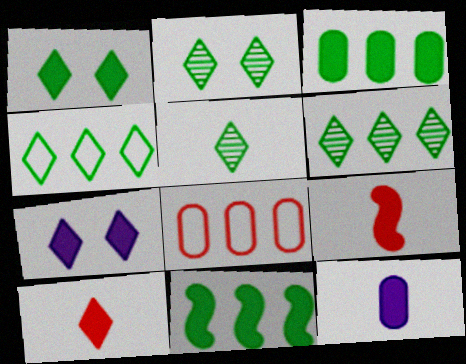[[1, 4, 5], 
[2, 5, 6], 
[3, 7, 9]]